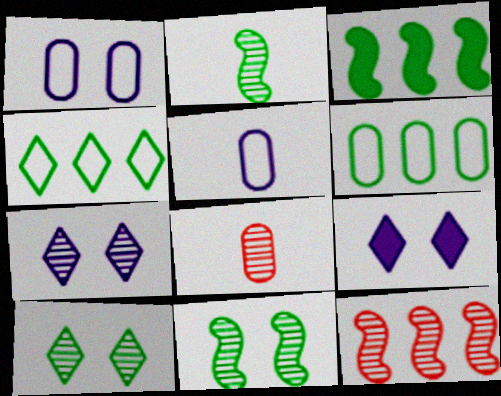[]